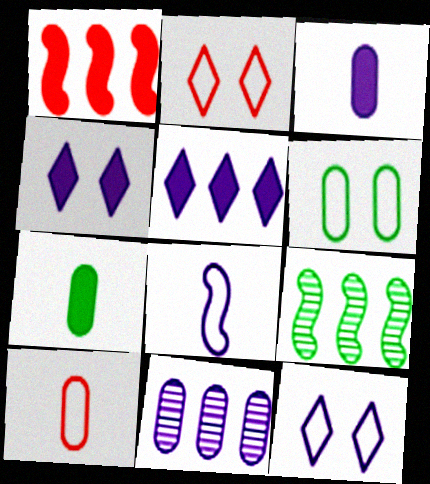[[1, 4, 7], 
[2, 3, 9], 
[4, 8, 11], 
[4, 9, 10]]